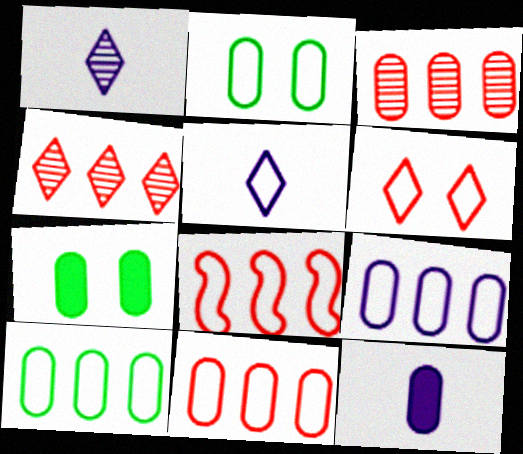[[1, 7, 8], 
[2, 3, 12], 
[2, 5, 8], 
[9, 10, 11]]